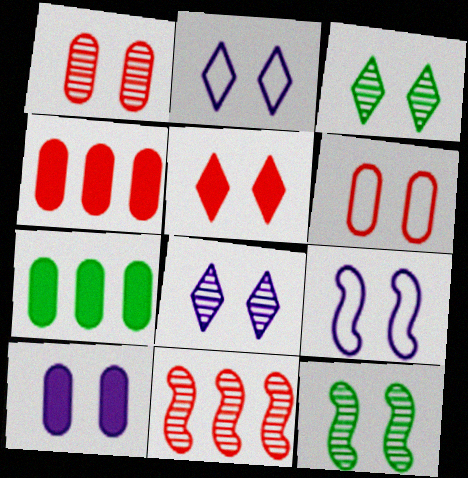[[1, 8, 12], 
[2, 3, 5], 
[8, 9, 10]]